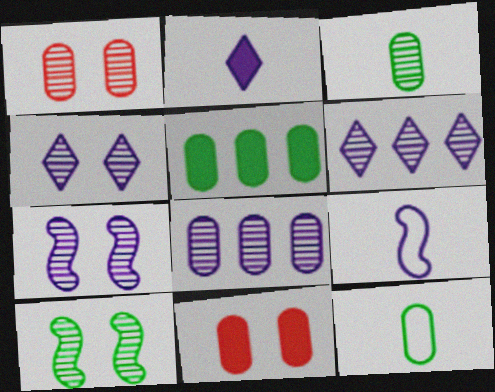[[1, 3, 8], 
[1, 4, 10], 
[8, 11, 12]]